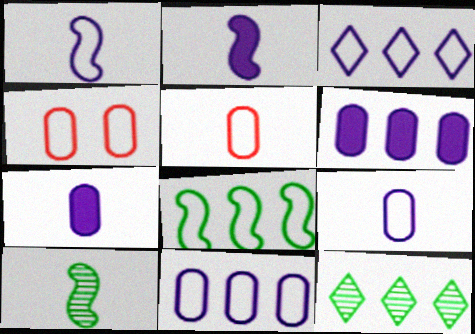[[2, 4, 12]]